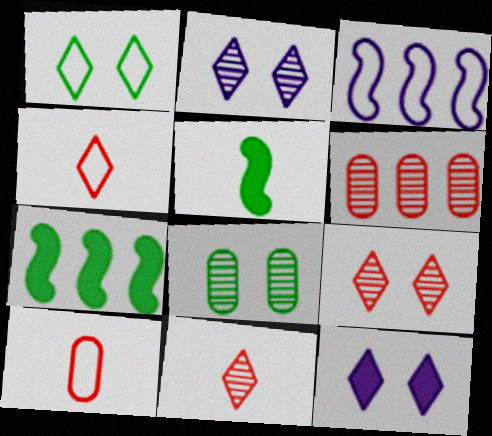[[1, 3, 10], 
[1, 9, 12], 
[2, 7, 10]]